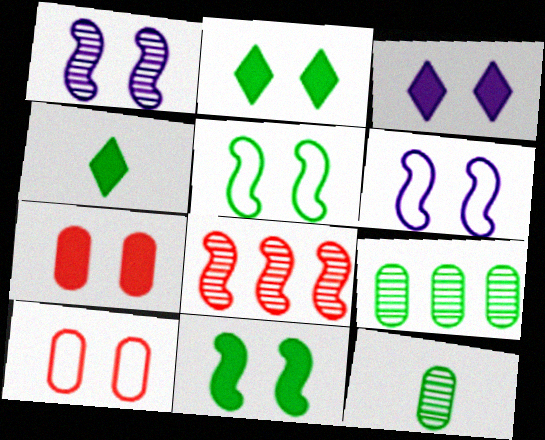[[1, 2, 10], 
[3, 7, 11], 
[4, 5, 9]]